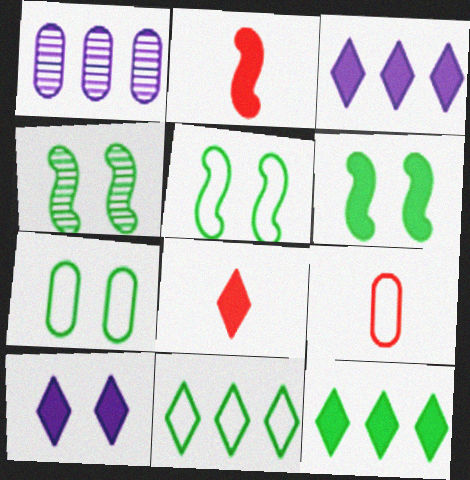[[1, 5, 8], 
[3, 4, 9], 
[4, 5, 6], 
[8, 10, 12]]